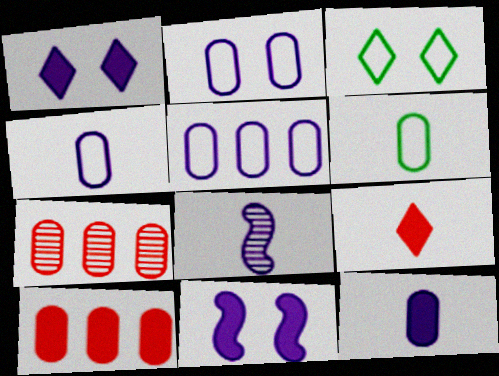[[1, 5, 8], 
[2, 4, 5], 
[3, 8, 10], 
[6, 8, 9]]